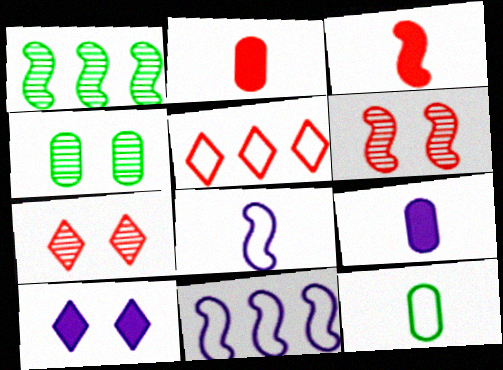[[2, 5, 6]]